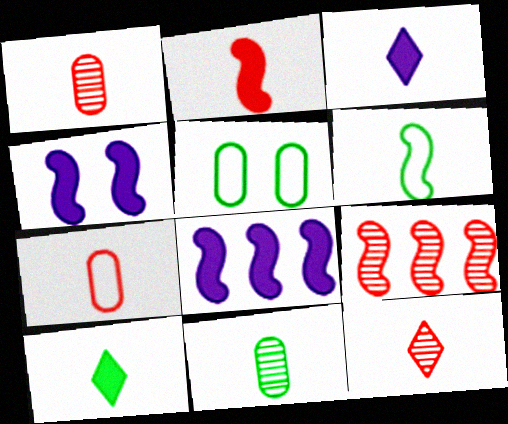[[1, 3, 6], 
[2, 7, 12], 
[3, 5, 9], 
[4, 6, 9], 
[5, 8, 12], 
[6, 10, 11]]